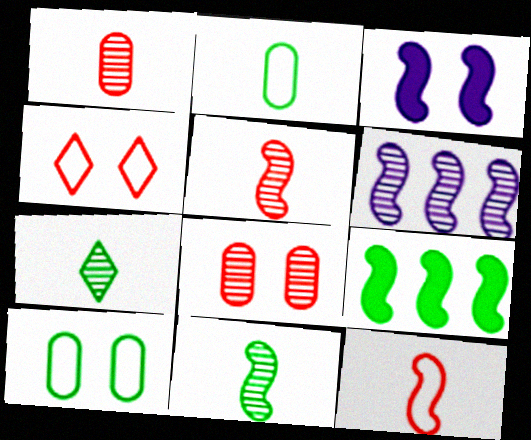[[6, 7, 8], 
[7, 9, 10]]